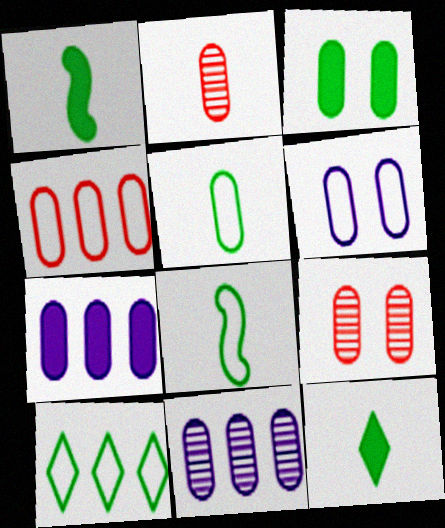[[3, 6, 9], 
[4, 5, 6], 
[5, 7, 9]]